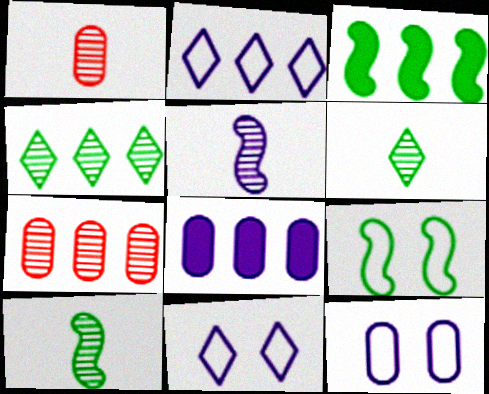[[1, 3, 11], 
[1, 5, 6], 
[2, 3, 7], 
[3, 9, 10], 
[5, 8, 11]]